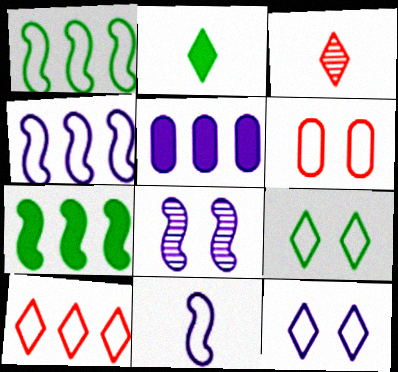[]